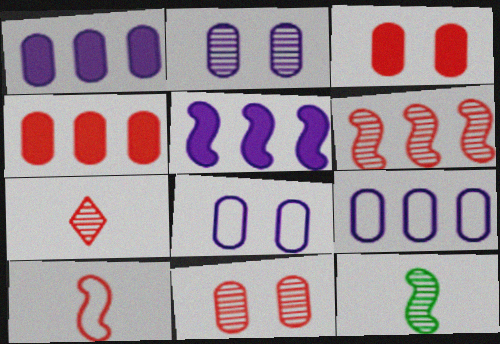[[6, 7, 11]]